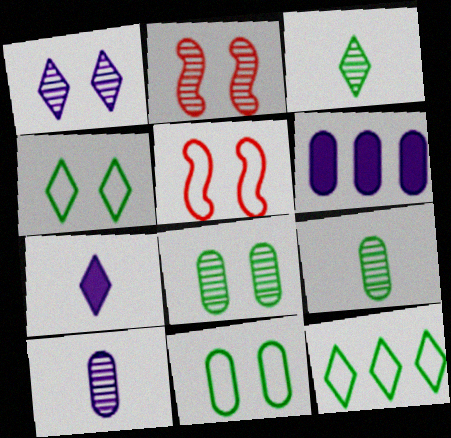[[1, 2, 8], 
[3, 5, 6]]